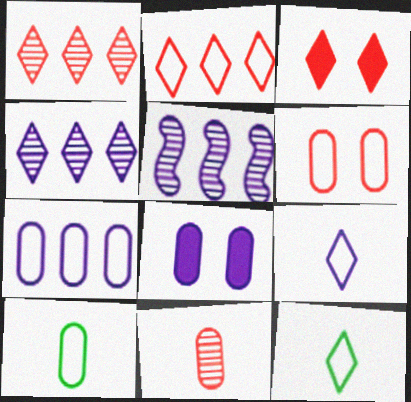[[3, 4, 12], 
[3, 5, 10], 
[5, 8, 9], 
[6, 7, 10]]